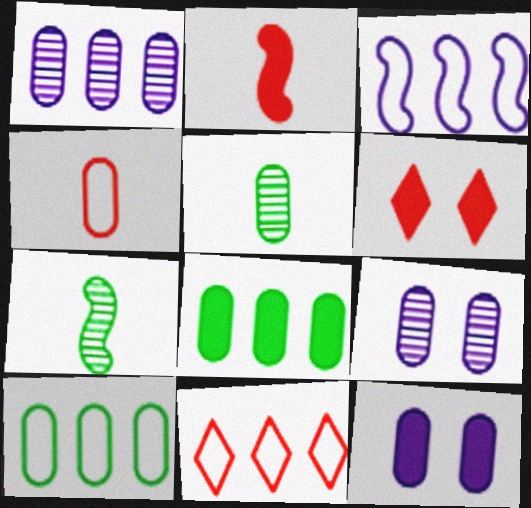[[3, 5, 6], 
[3, 10, 11], 
[4, 8, 9], 
[7, 11, 12]]